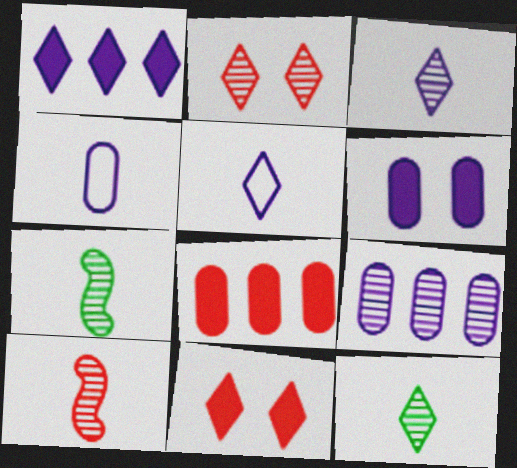[[2, 7, 9], 
[4, 6, 9]]